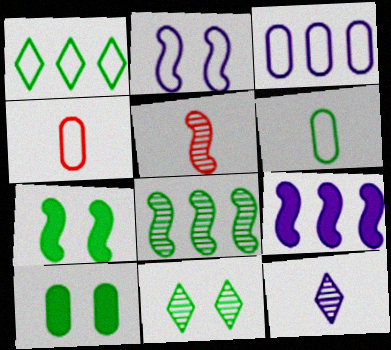[[1, 2, 4], 
[4, 9, 11]]